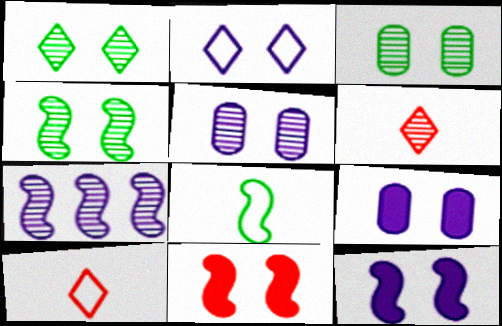[[1, 3, 4], 
[2, 3, 11], 
[2, 5, 12], 
[3, 6, 7], 
[7, 8, 11]]